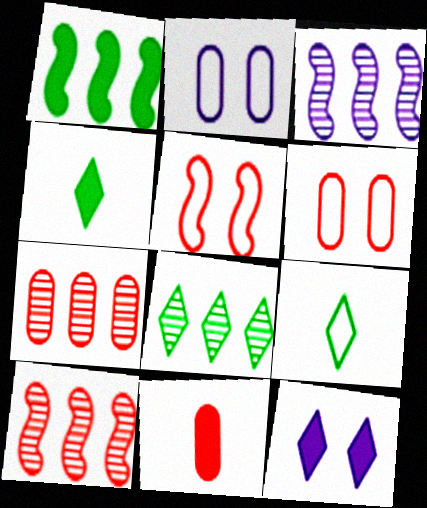[[1, 11, 12], 
[2, 4, 10], 
[3, 4, 6], 
[3, 7, 8], 
[6, 7, 11]]